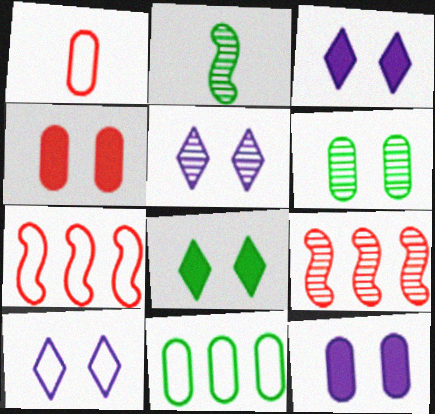[[2, 8, 11], 
[3, 5, 10]]